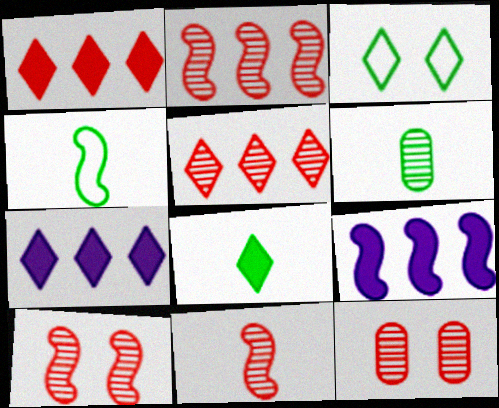[[2, 10, 11], 
[4, 6, 8], 
[4, 7, 12], 
[4, 9, 10], 
[5, 11, 12]]